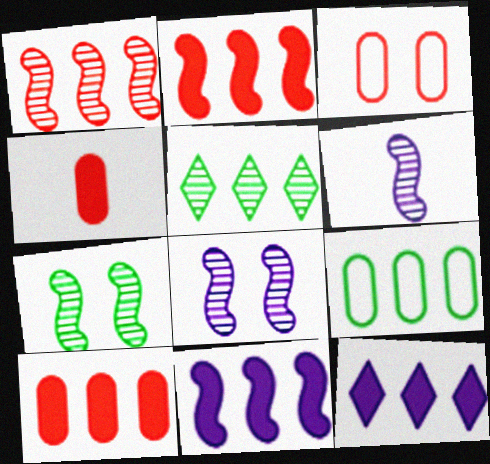[[1, 6, 7], 
[1, 9, 12]]